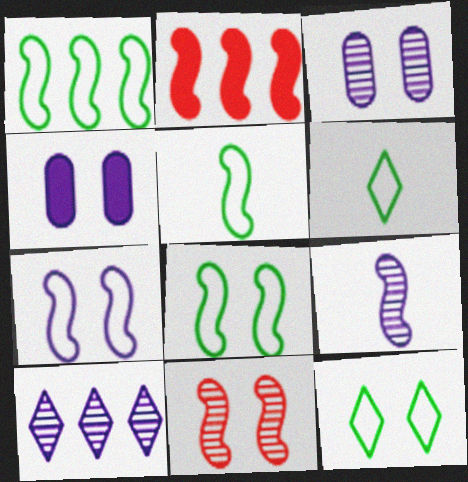[[1, 5, 8], 
[2, 3, 6], 
[2, 8, 9], 
[3, 9, 10], 
[4, 11, 12]]